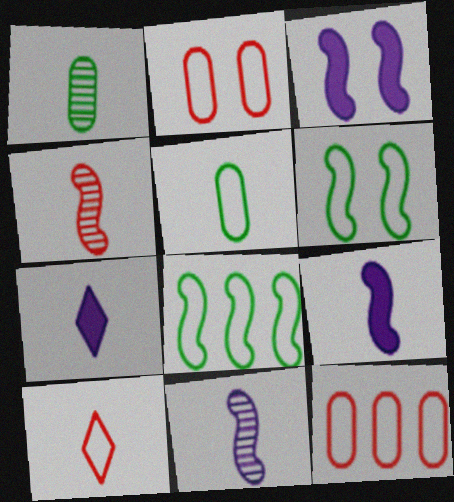[[1, 9, 10], 
[3, 4, 8], 
[4, 5, 7]]